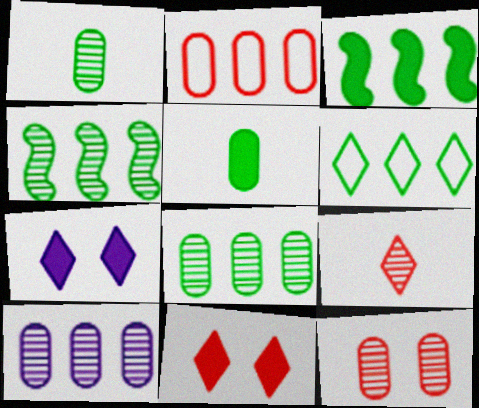[[1, 10, 12], 
[3, 6, 8], 
[6, 7, 9]]